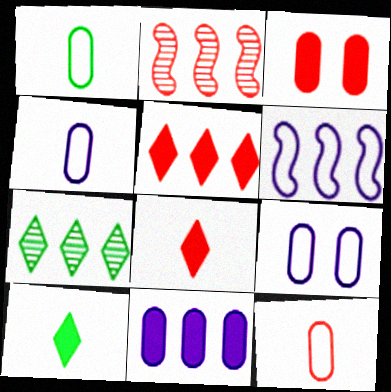[[1, 4, 12], 
[2, 9, 10]]